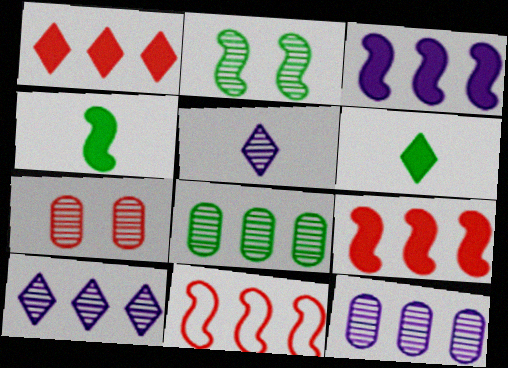[]